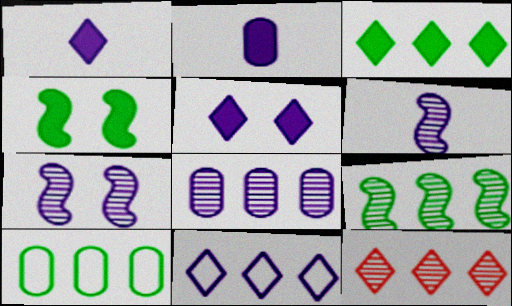[[2, 7, 11], 
[3, 9, 10], 
[3, 11, 12], 
[8, 9, 12]]